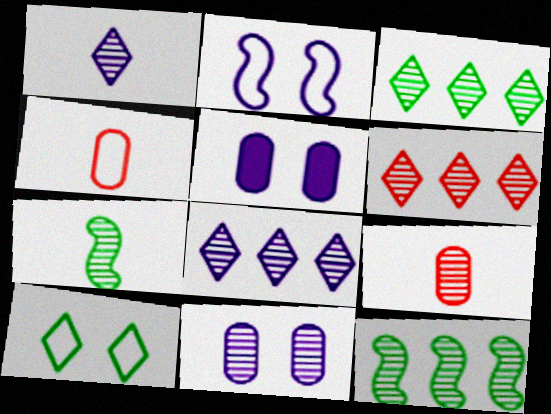[[1, 7, 9], 
[3, 6, 8], 
[6, 7, 11]]